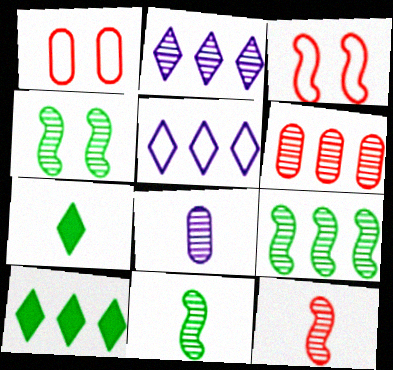[[2, 6, 9], 
[3, 8, 10], 
[4, 9, 11]]